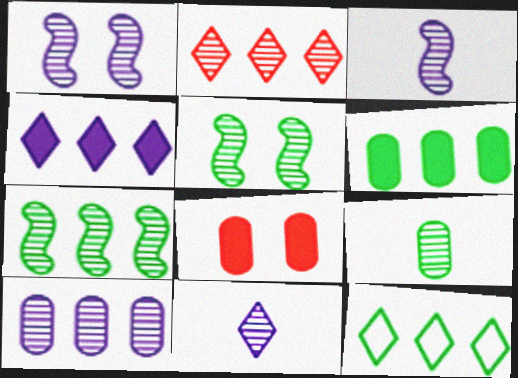[[1, 2, 9], 
[1, 10, 11], 
[2, 4, 12], 
[2, 7, 10], 
[3, 8, 12], 
[6, 7, 12]]